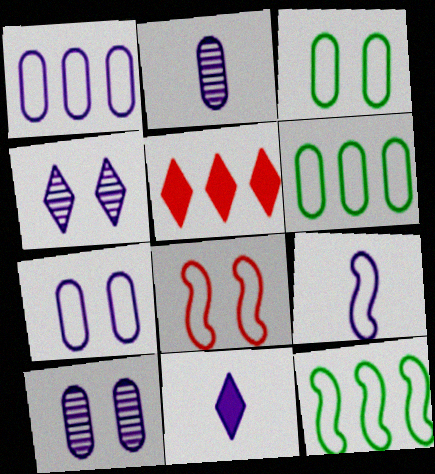[[2, 9, 11], 
[8, 9, 12]]